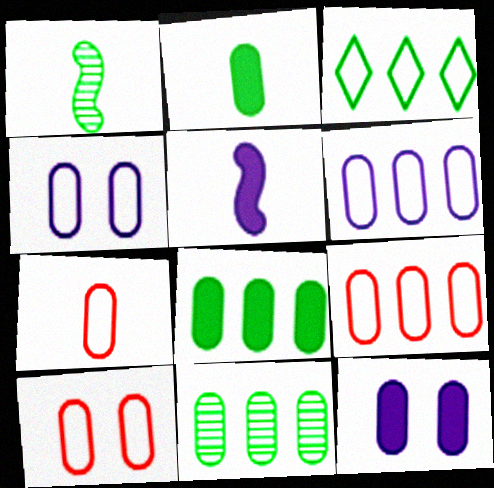[[7, 9, 10], 
[7, 11, 12]]